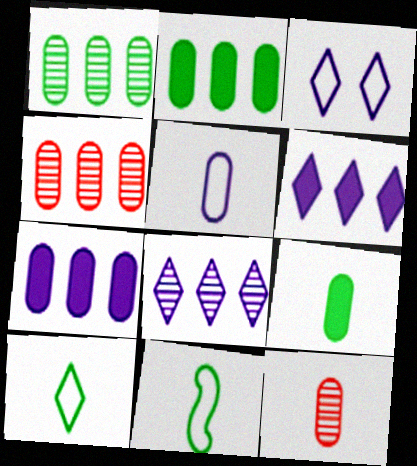[[5, 9, 12]]